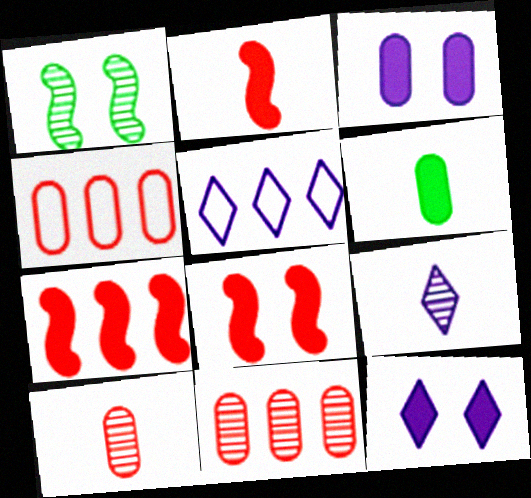[[1, 9, 11], 
[2, 7, 8], 
[5, 9, 12], 
[6, 7, 12]]